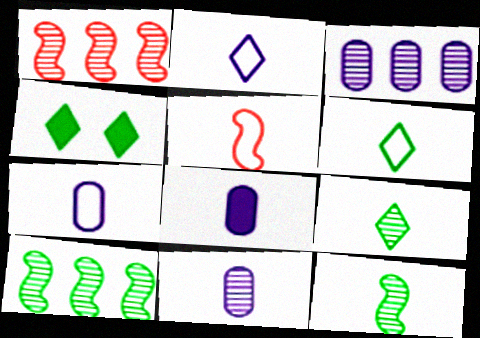[[1, 4, 7], 
[3, 4, 5], 
[5, 6, 7], 
[5, 8, 9], 
[7, 8, 11]]